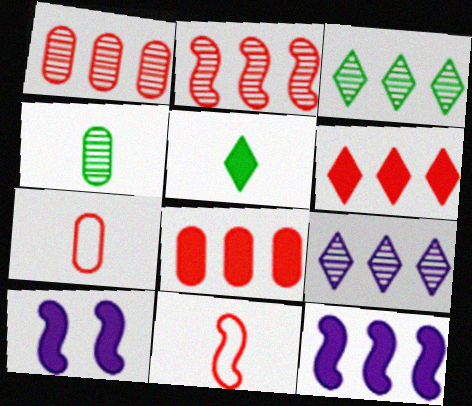[[3, 7, 10], 
[5, 8, 10]]